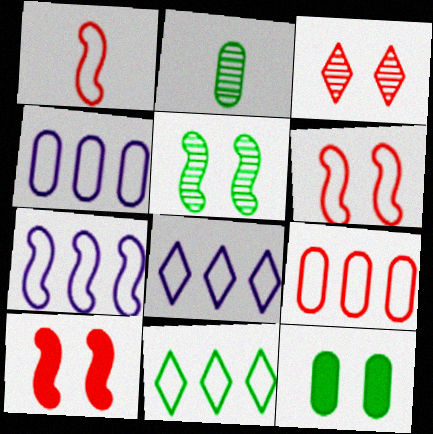[[2, 8, 10], 
[4, 7, 8], 
[7, 9, 11]]